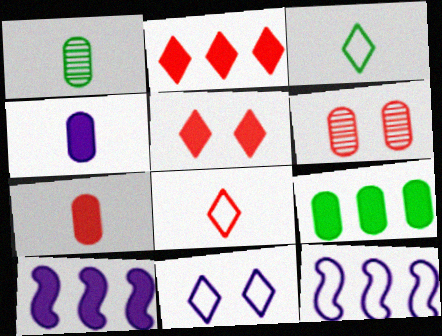[[1, 5, 12], 
[2, 9, 10], 
[3, 6, 10]]